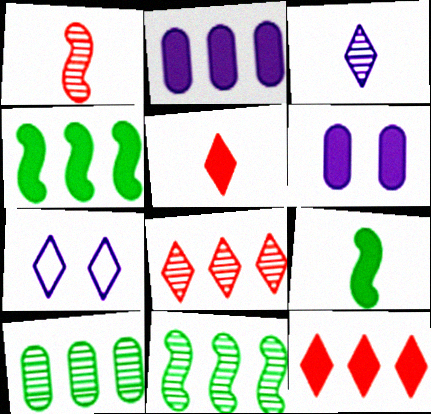[[2, 4, 12], 
[4, 5, 6], 
[6, 9, 12]]